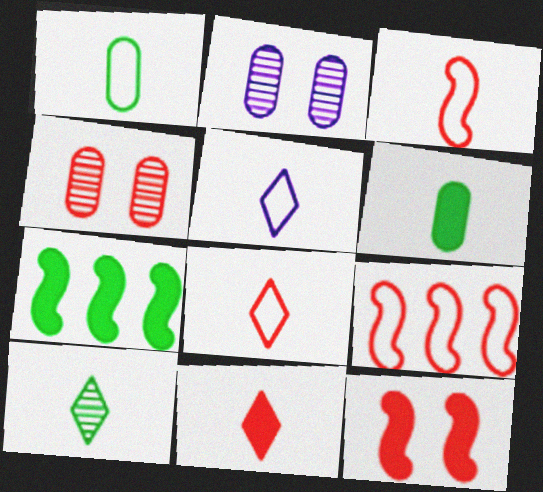[[1, 3, 5], 
[2, 7, 8], 
[4, 5, 7], 
[4, 9, 11], 
[5, 10, 11]]